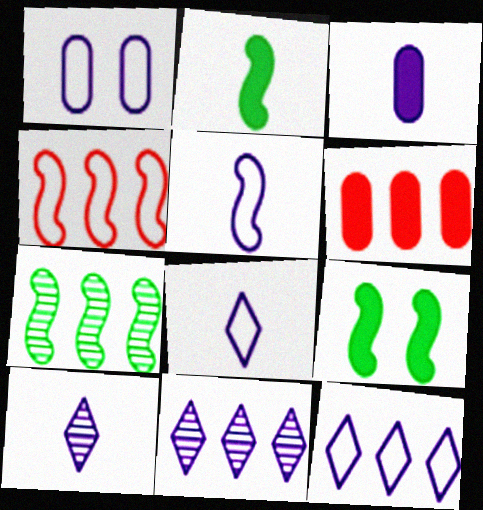[[1, 5, 12], 
[3, 5, 10], 
[6, 7, 12]]